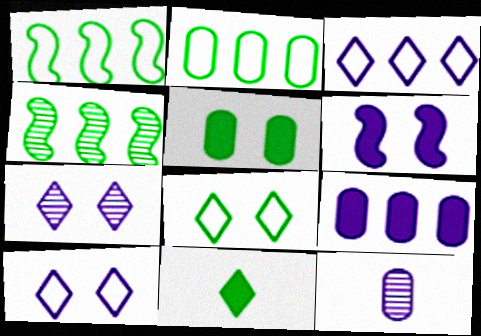[[3, 6, 12]]